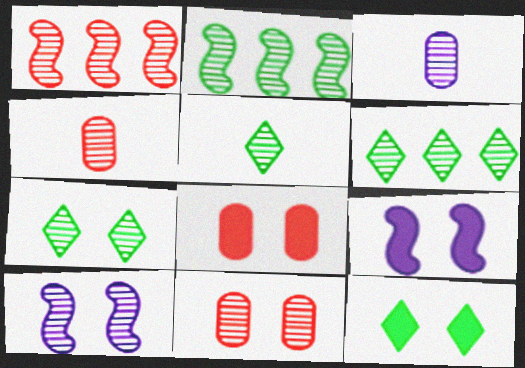[[1, 3, 7], 
[4, 6, 10], 
[5, 6, 7], 
[7, 10, 11], 
[8, 9, 12]]